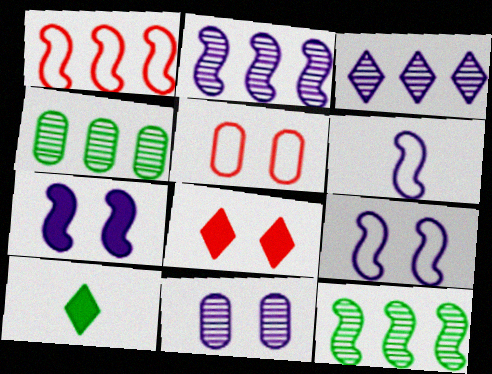[[1, 10, 11], 
[2, 5, 10], 
[2, 6, 7], 
[4, 6, 8]]